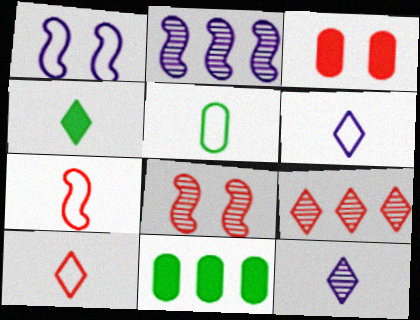[[3, 7, 9], 
[4, 10, 12], 
[5, 6, 7], 
[6, 8, 11]]